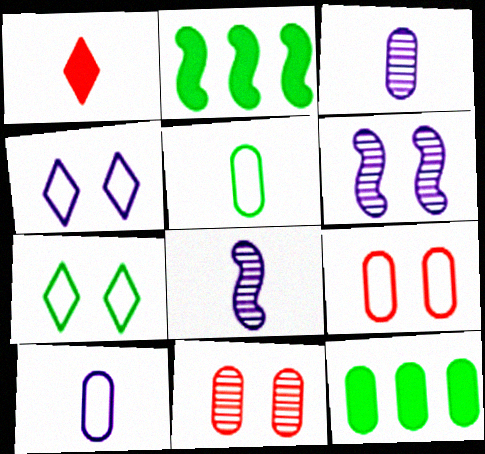[[1, 5, 8], 
[3, 9, 12], 
[10, 11, 12]]